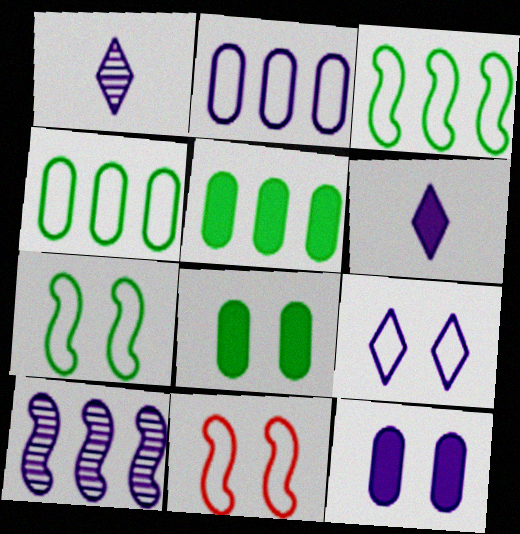[[1, 5, 11]]